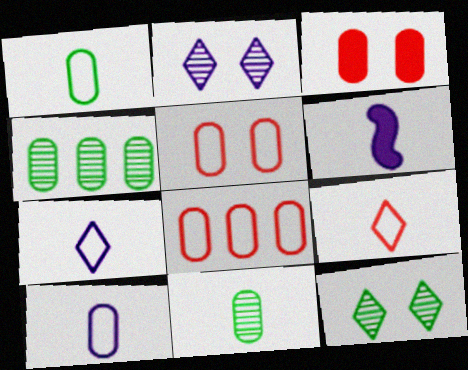[[3, 4, 10], 
[6, 8, 12], 
[6, 9, 11]]